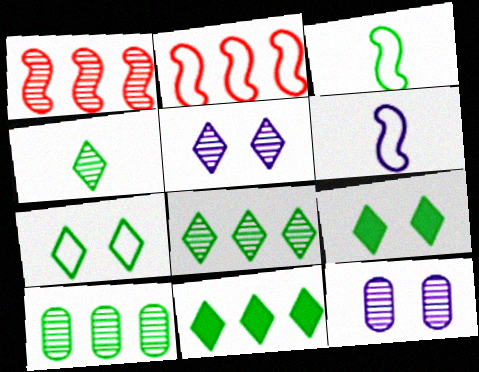[[1, 4, 12], 
[3, 9, 10], 
[4, 7, 11]]